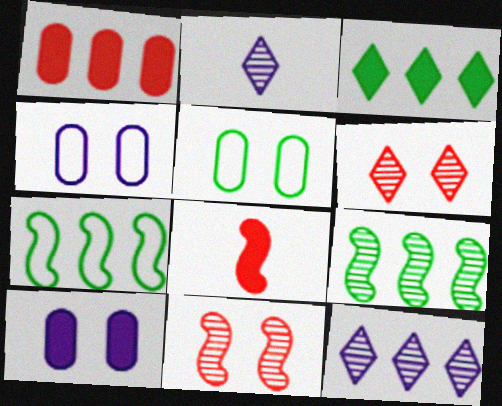[[1, 7, 12], 
[3, 8, 10], 
[5, 8, 12]]